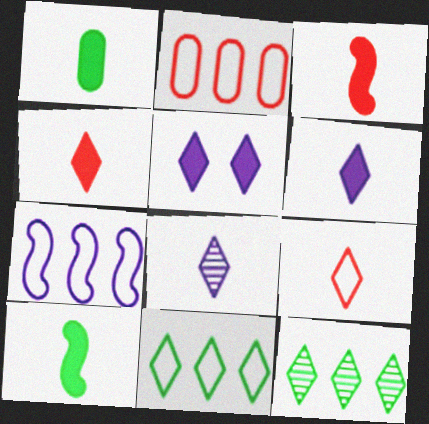[[1, 3, 6], 
[2, 7, 11], 
[5, 9, 12]]